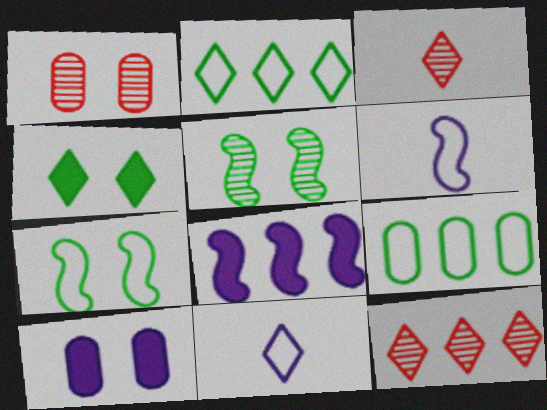[[4, 11, 12], 
[8, 9, 12]]